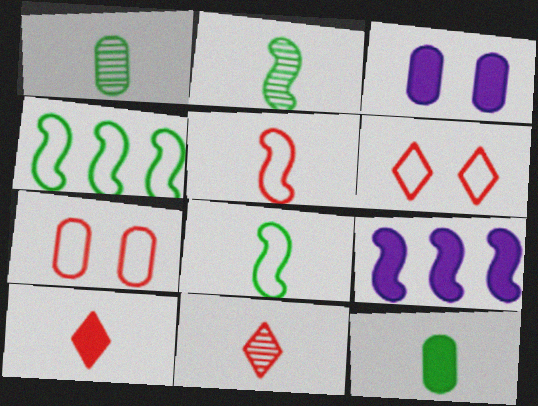[[1, 6, 9], 
[3, 4, 11]]